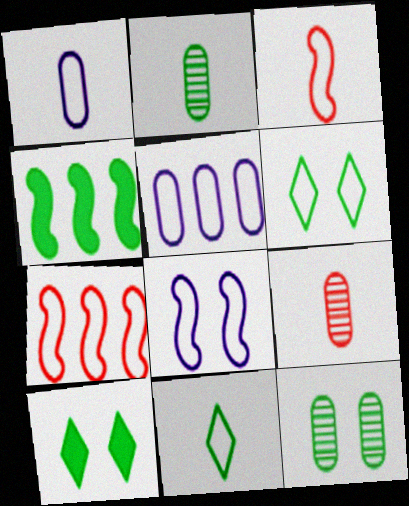[[1, 3, 11], 
[1, 6, 7], 
[2, 4, 6], 
[3, 5, 6], 
[4, 11, 12]]